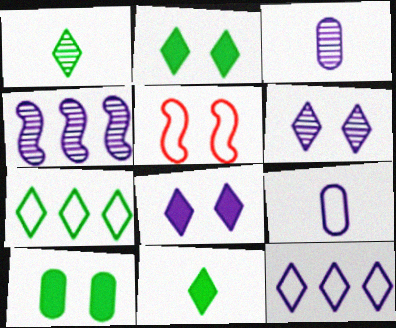[[1, 2, 7], 
[3, 4, 6], 
[4, 8, 9], 
[5, 6, 10], 
[5, 7, 9]]